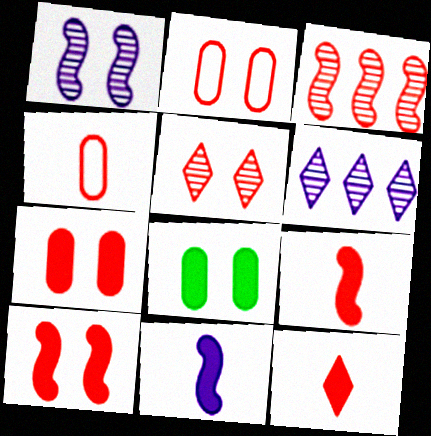[[2, 3, 12], 
[2, 5, 10]]